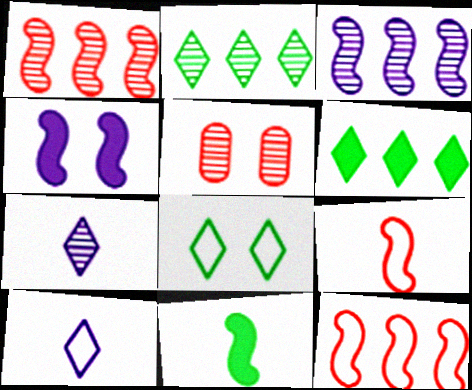[[4, 5, 8]]